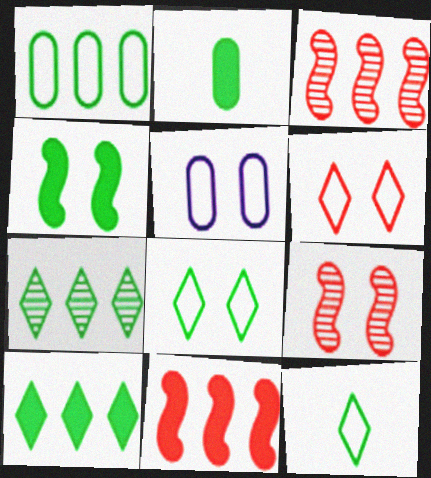[[2, 4, 10]]